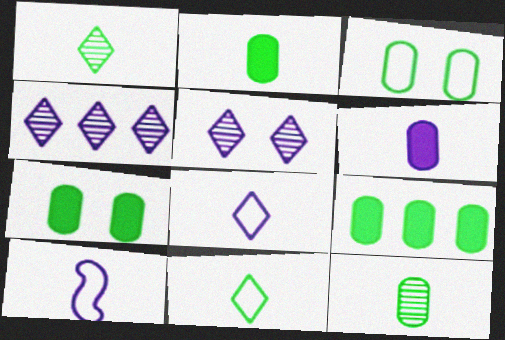[[2, 7, 9], 
[3, 9, 12]]